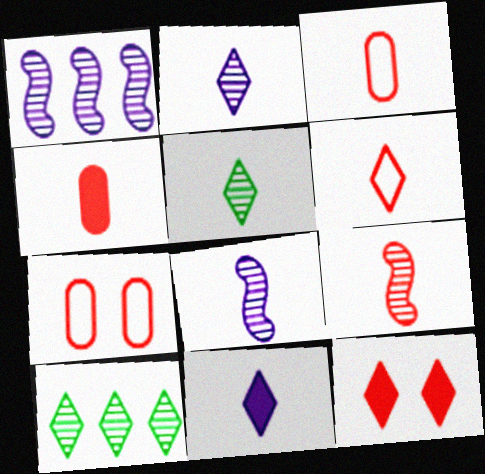[[4, 6, 9], 
[5, 6, 11]]